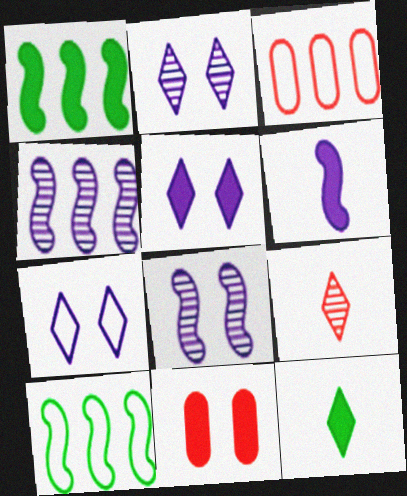[[2, 5, 7], 
[3, 8, 12]]